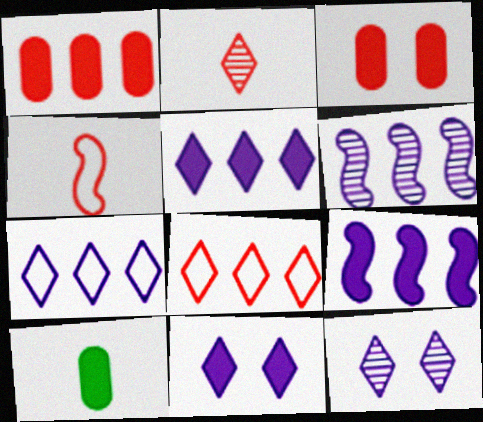[]